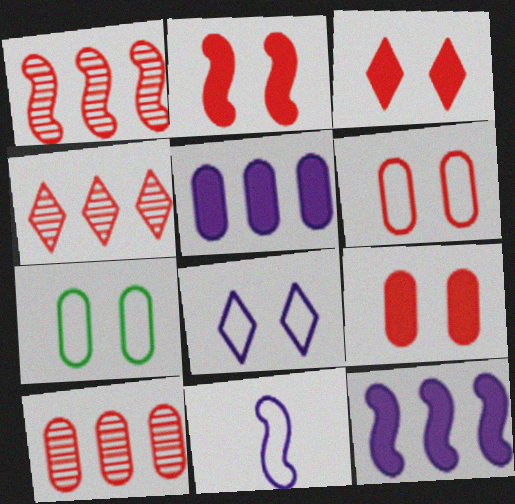[[1, 4, 10], 
[2, 3, 9]]